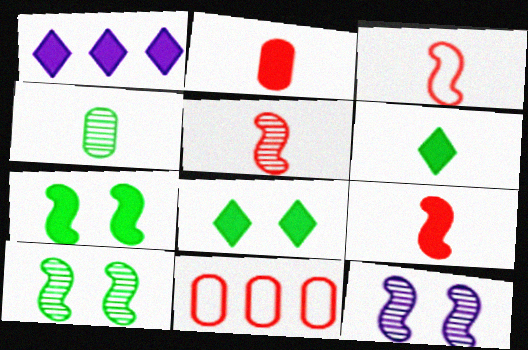[[1, 2, 7], 
[3, 5, 9], 
[6, 11, 12]]